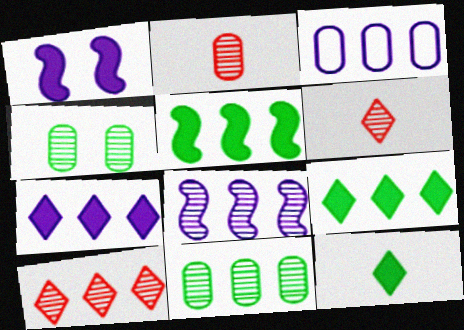[[3, 5, 10], 
[3, 7, 8], 
[4, 6, 8], 
[8, 10, 11]]